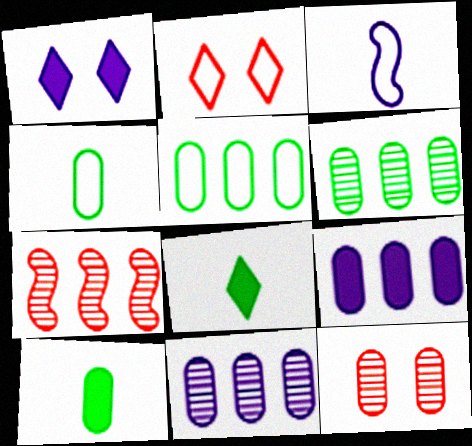[[1, 3, 11], 
[1, 4, 7], 
[2, 3, 5], 
[4, 9, 12]]